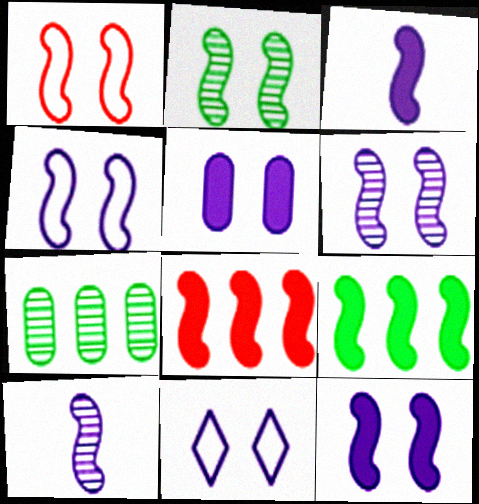[[1, 2, 12], 
[1, 9, 10], 
[4, 6, 12], 
[5, 6, 11]]